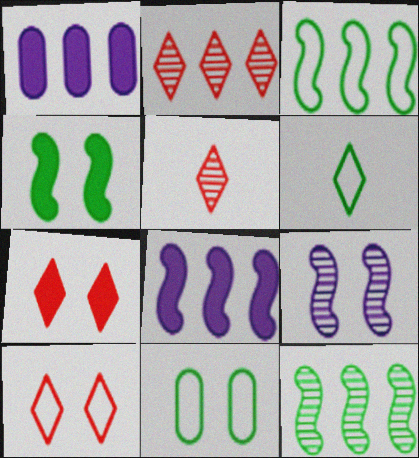[[1, 2, 3], 
[3, 6, 11], 
[5, 8, 11], 
[7, 9, 11]]